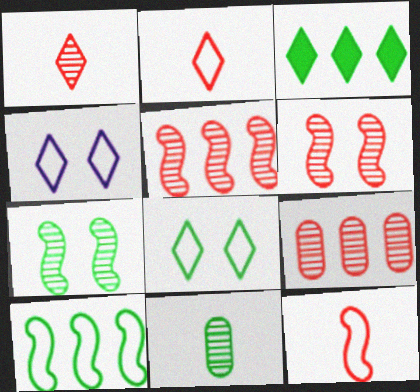[[1, 3, 4], 
[1, 6, 9]]